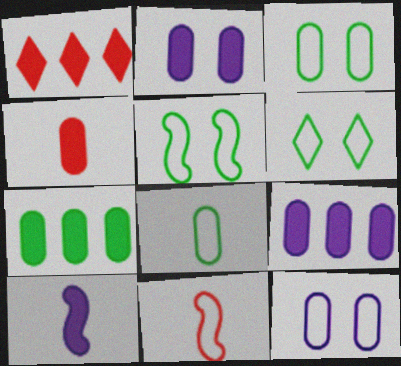[[2, 4, 7], 
[3, 5, 6]]